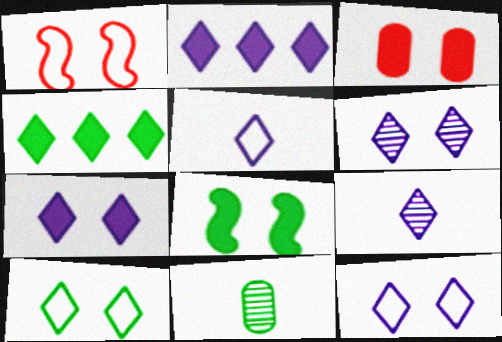[[1, 2, 11], 
[2, 5, 6], 
[2, 9, 12], 
[3, 7, 8], 
[6, 7, 12]]